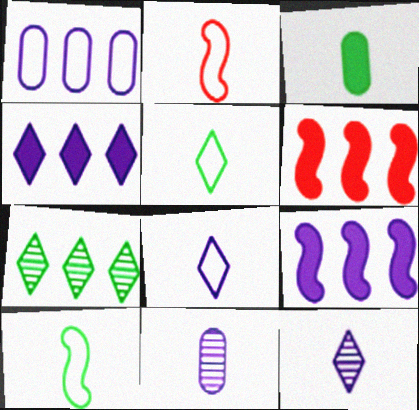[[1, 6, 7], 
[2, 3, 12]]